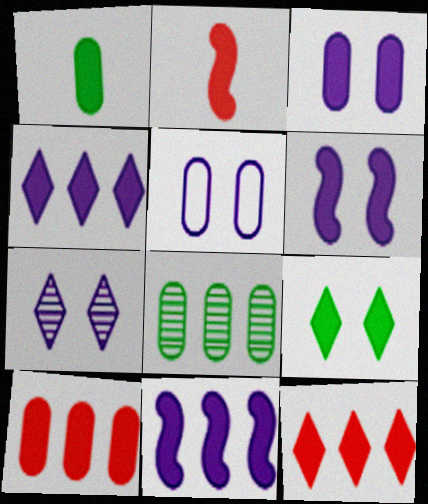[[1, 3, 10], 
[1, 6, 12], 
[5, 6, 7]]